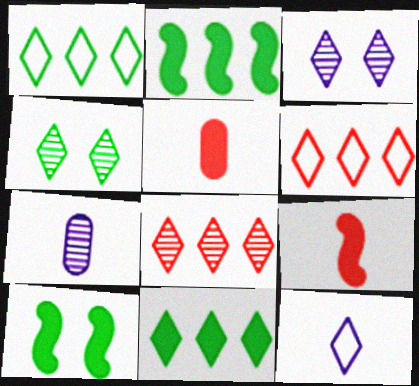[[6, 7, 10]]